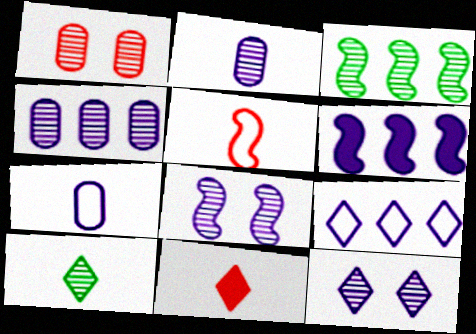[[4, 6, 9], 
[6, 7, 12]]